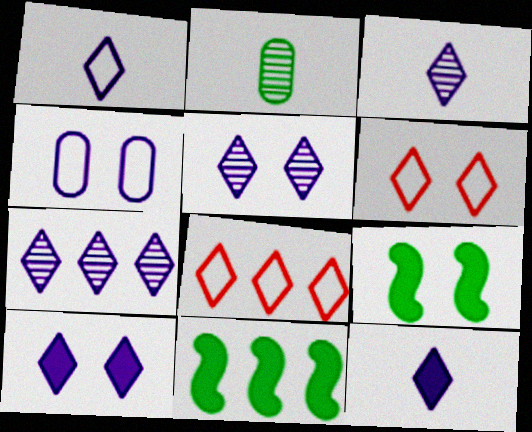[[1, 3, 12], 
[1, 7, 10], 
[3, 5, 7]]